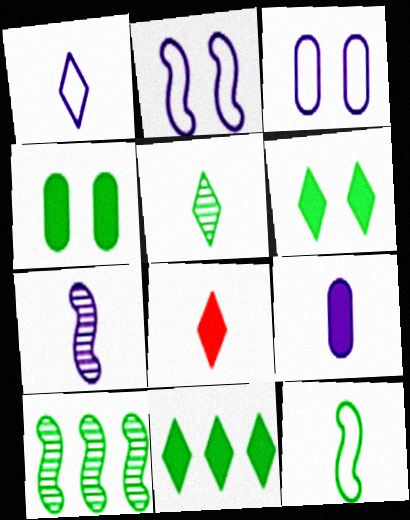[[1, 5, 8], 
[1, 7, 9], 
[3, 8, 10]]